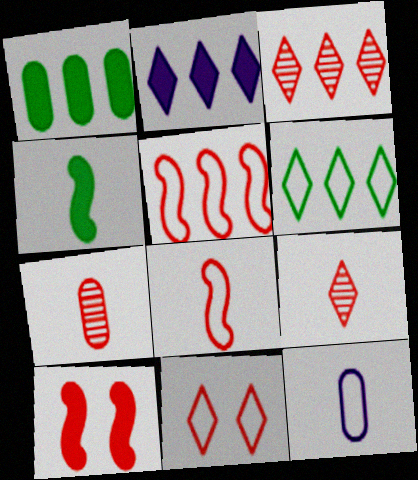[[2, 3, 6], 
[4, 9, 12]]